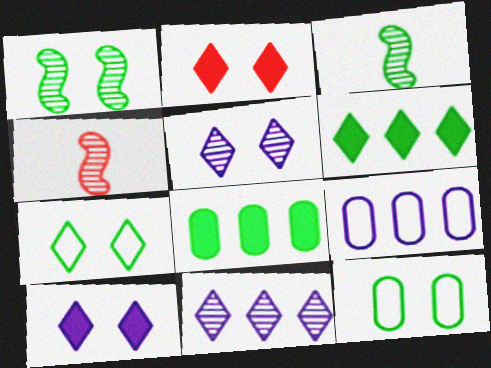[[2, 3, 9], 
[2, 5, 7], 
[3, 6, 12], 
[3, 7, 8]]